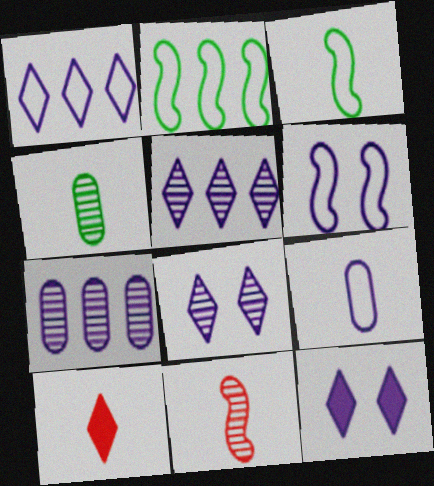[[1, 6, 9]]